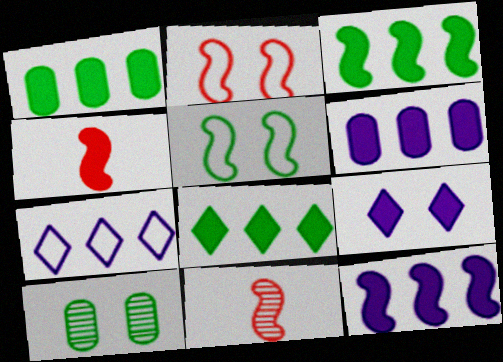[[1, 3, 8], 
[1, 4, 9], 
[2, 9, 10], 
[4, 7, 10], 
[5, 11, 12]]